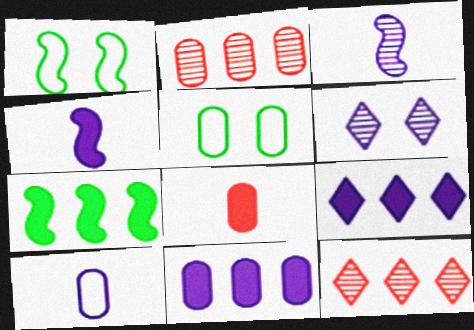[[4, 5, 12]]